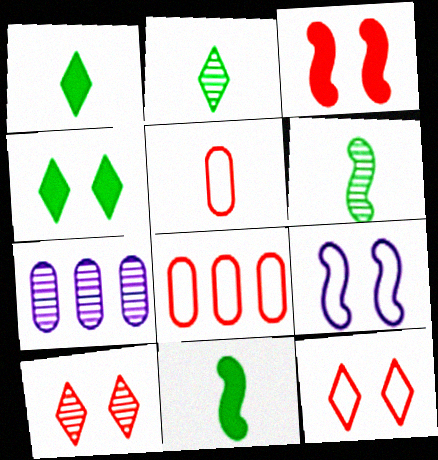[[6, 7, 10], 
[7, 11, 12]]